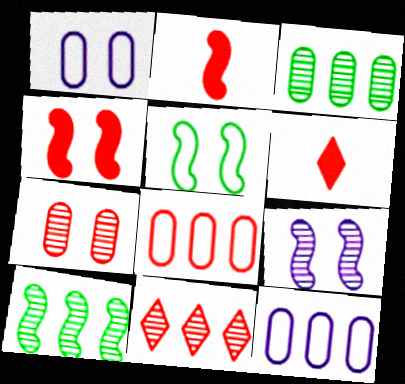[[1, 6, 10], 
[4, 5, 9]]